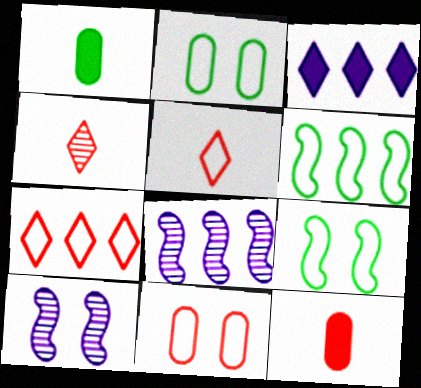[[1, 7, 10]]